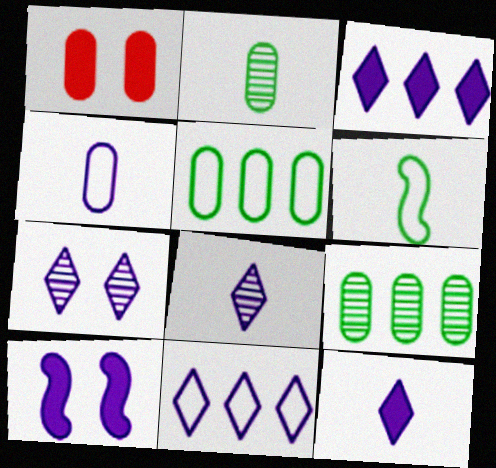[[1, 4, 9], 
[7, 11, 12]]